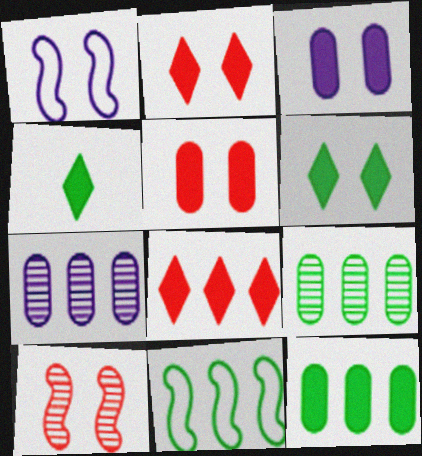[[7, 8, 11]]